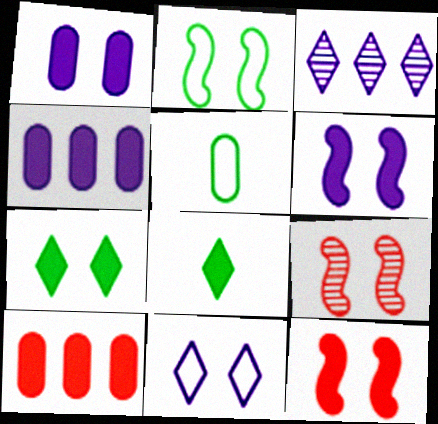[[1, 7, 12], 
[2, 6, 9], 
[3, 5, 12], 
[4, 8, 12], 
[6, 8, 10]]